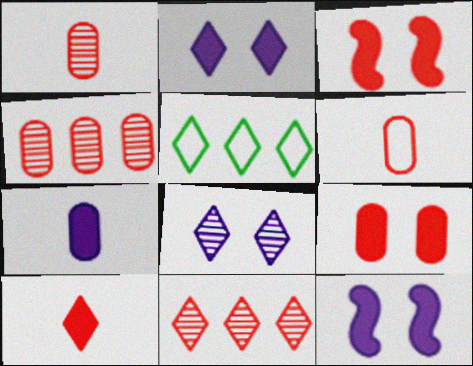[[1, 5, 12], 
[3, 6, 11], 
[4, 6, 9], 
[5, 8, 10]]